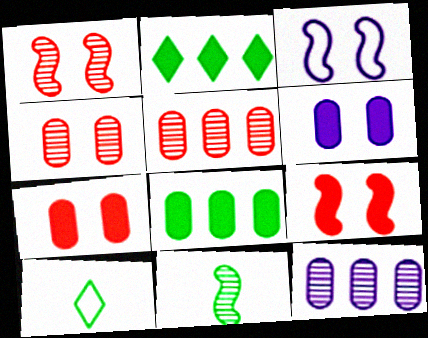[[9, 10, 12]]